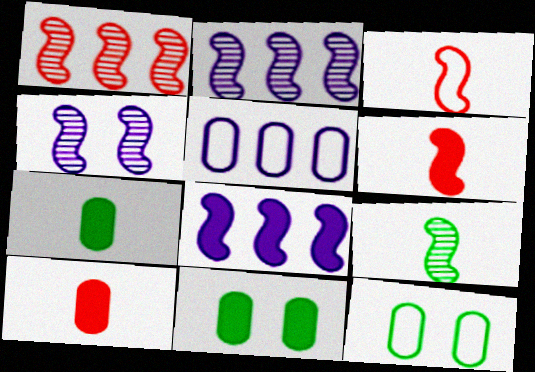[[1, 4, 9]]